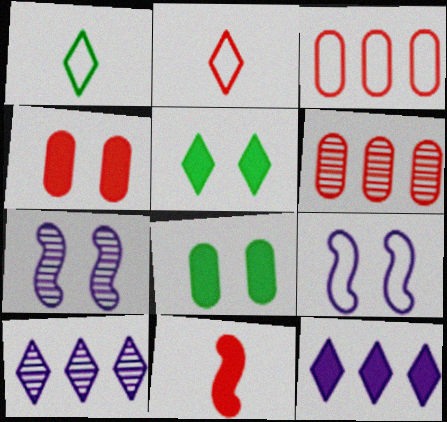[[1, 3, 9], 
[2, 5, 10], 
[8, 11, 12]]